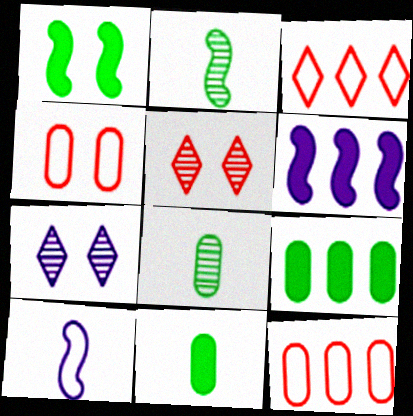[[1, 4, 7], 
[5, 9, 10]]